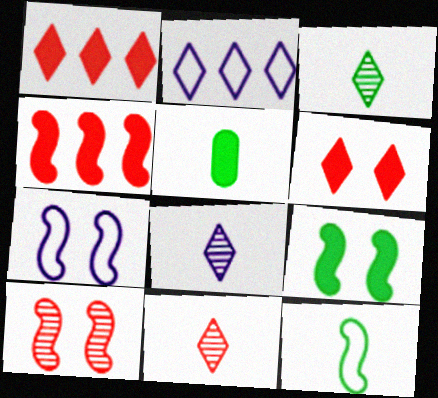[[2, 3, 6], 
[2, 5, 10], 
[3, 5, 12], 
[3, 8, 11], 
[7, 9, 10]]